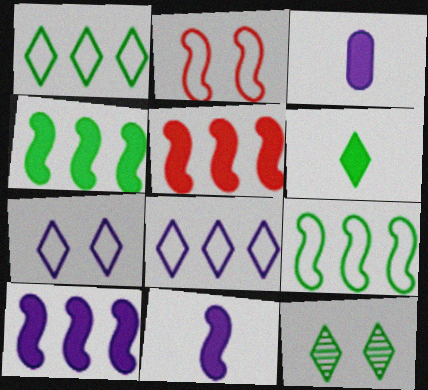[[1, 6, 12], 
[4, 5, 10]]